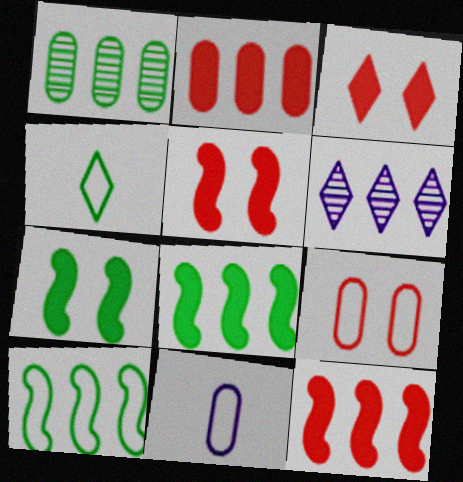[[1, 4, 7], 
[2, 6, 10], 
[3, 4, 6]]